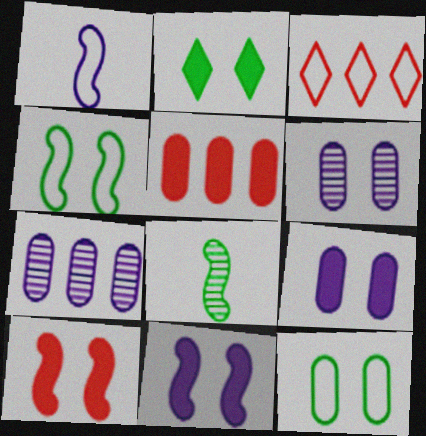[[1, 3, 12], 
[2, 9, 10], 
[3, 8, 9]]